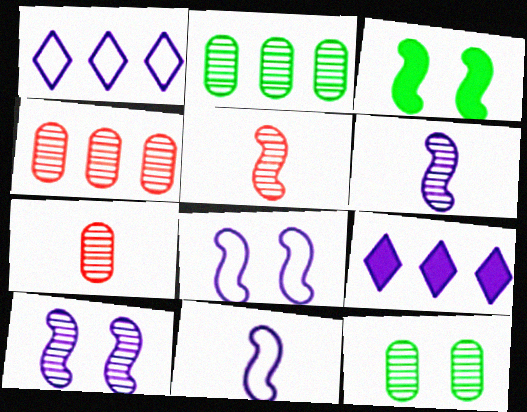[[1, 3, 7]]